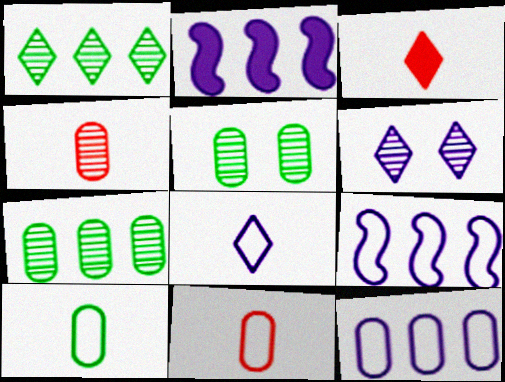[[3, 5, 9]]